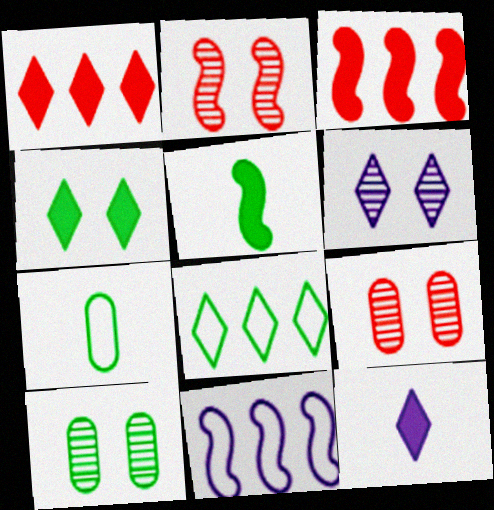[[1, 4, 12], 
[2, 5, 11], 
[2, 6, 10], 
[3, 6, 7], 
[5, 8, 10]]